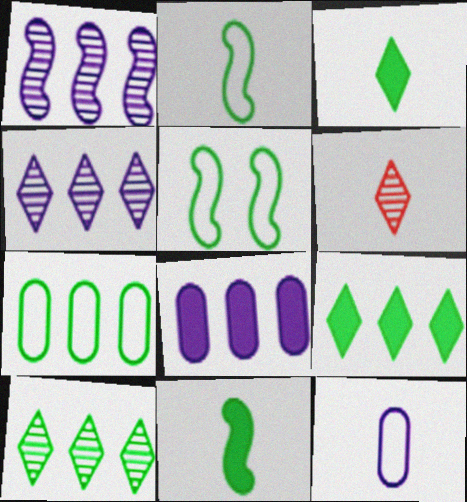[[5, 6, 8], 
[6, 11, 12]]